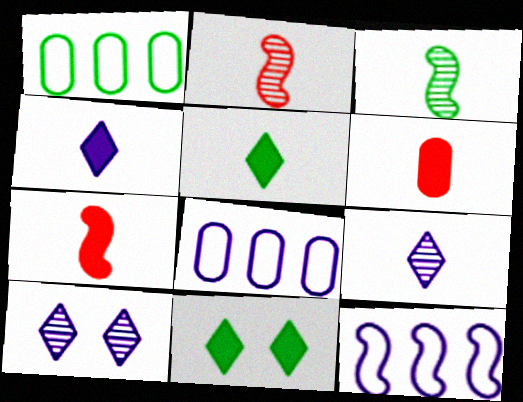[[1, 3, 11], 
[1, 7, 10], 
[2, 8, 11]]